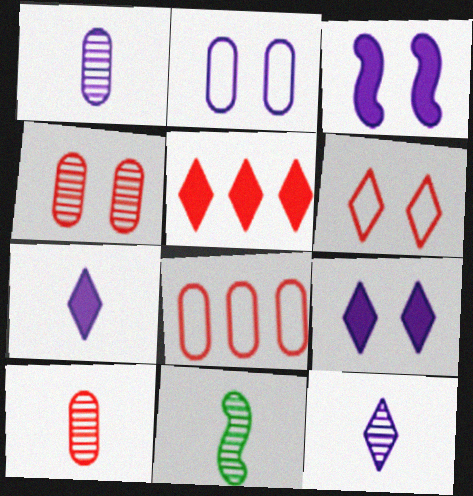[[2, 5, 11], 
[8, 9, 11], 
[10, 11, 12]]